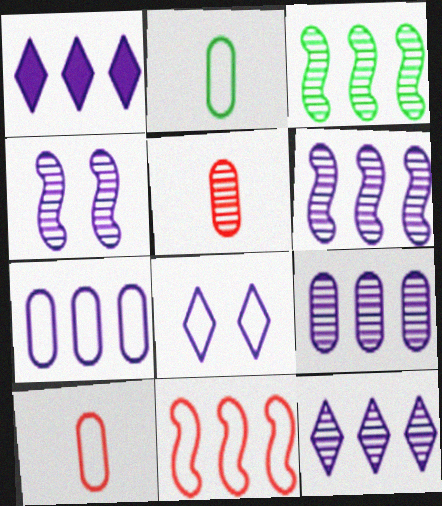[[1, 6, 7], 
[2, 8, 11], 
[6, 9, 12]]